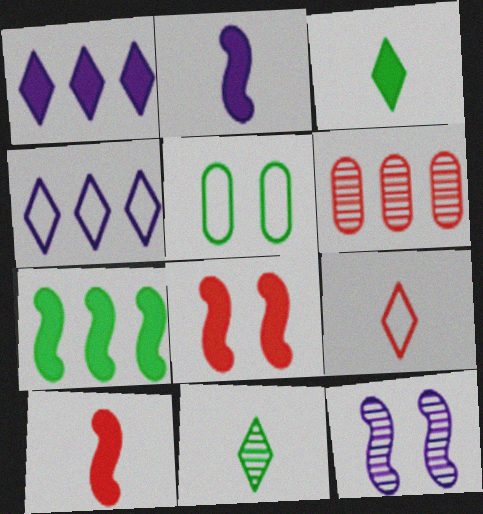[[2, 7, 8], 
[4, 6, 7], 
[5, 7, 11], 
[6, 8, 9], 
[6, 11, 12]]